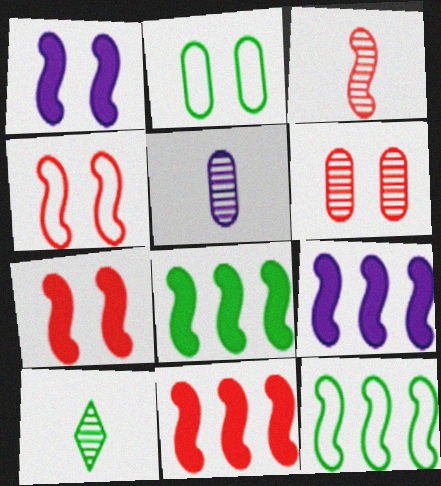[[1, 3, 12], 
[2, 8, 10], 
[3, 4, 11], 
[3, 5, 10], 
[8, 9, 11]]